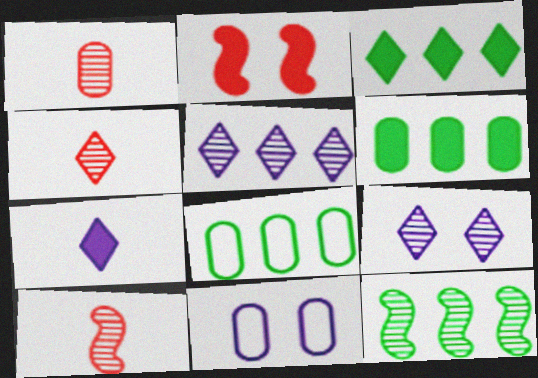[[1, 4, 10], 
[1, 6, 11], 
[1, 9, 12], 
[2, 6, 7], 
[3, 8, 12], 
[3, 10, 11]]